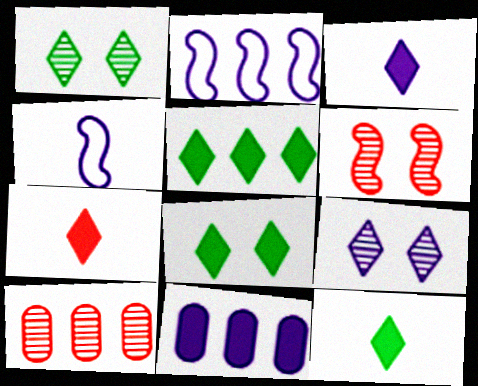[[2, 5, 10], 
[3, 7, 12], 
[4, 8, 10], 
[4, 9, 11], 
[5, 8, 12]]